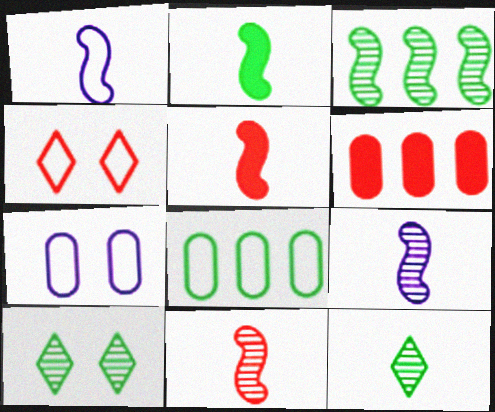[[1, 2, 11], 
[1, 4, 8], 
[1, 6, 10], 
[2, 8, 10], 
[4, 6, 11]]